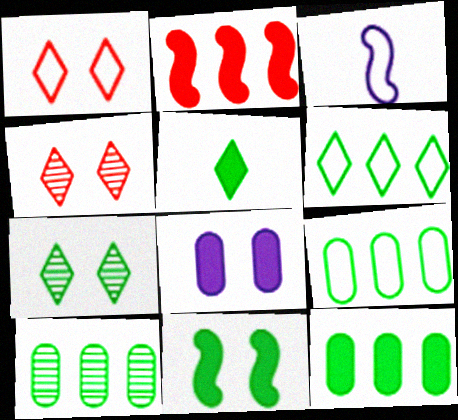[[1, 3, 9], 
[2, 5, 8], 
[3, 4, 12], 
[5, 6, 7], 
[5, 11, 12], 
[9, 10, 12]]